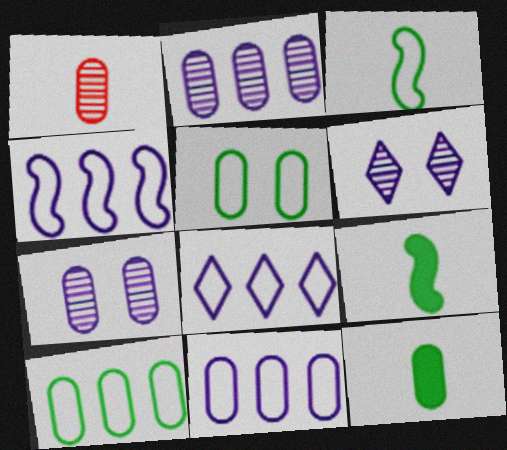[[4, 8, 11]]